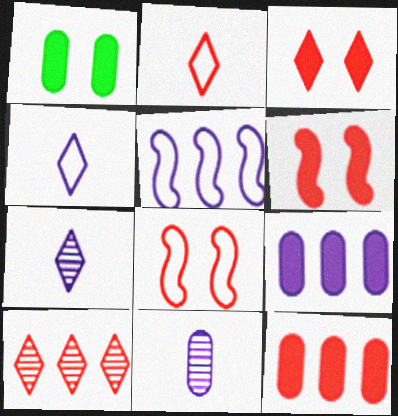[[2, 3, 10]]